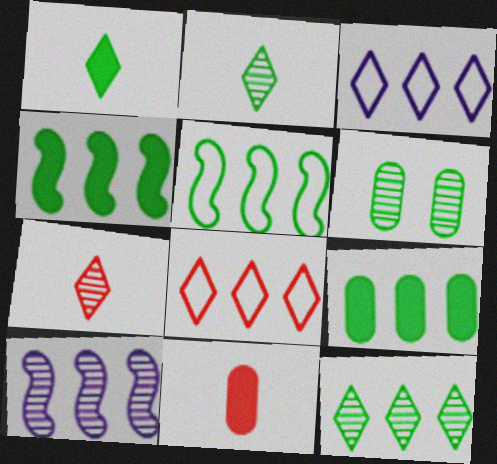[[1, 5, 6], 
[5, 9, 12], 
[6, 7, 10], 
[8, 9, 10]]